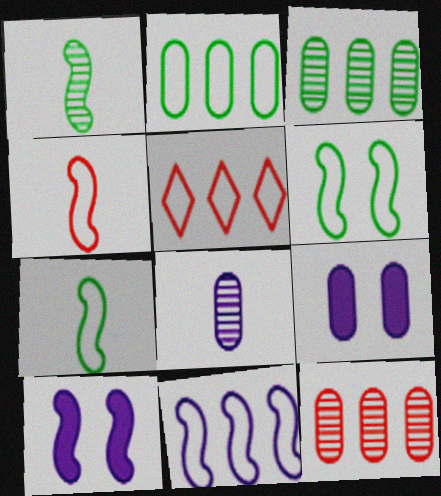[[1, 5, 9], 
[2, 5, 11], 
[4, 6, 11]]